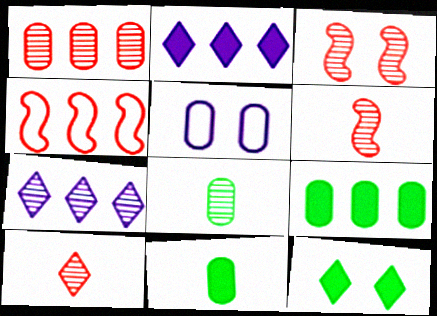[[1, 3, 10], 
[1, 5, 11], 
[3, 5, 12], 
[3, 7, 8], 
[4, 7, 9]]